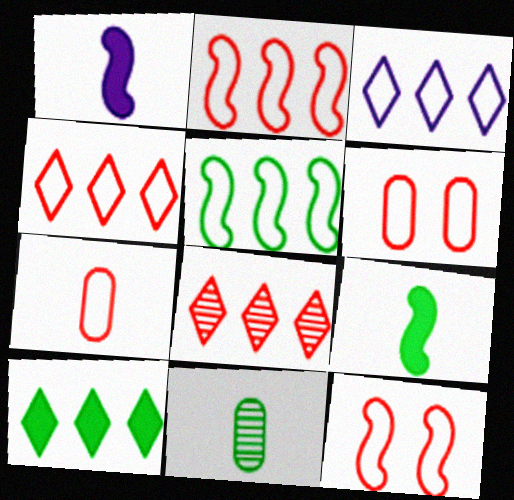[[3, 8, 10], 
[4, 7, 12]]